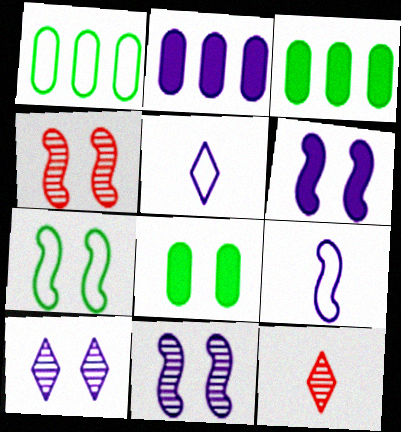[[1, 6, 12], 
[2, 5, 11], 
[2, 7, 12], 
[2, 9, 10], 
[3, 4, 5], 
[4, 6, 7]]